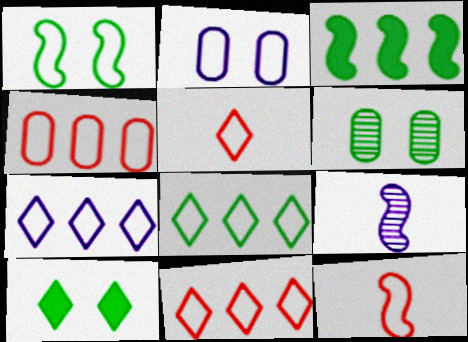[[1, 6, 10], 
[2, 8, 12], 
[4, 9, 10], 
[7, 8, 11]]